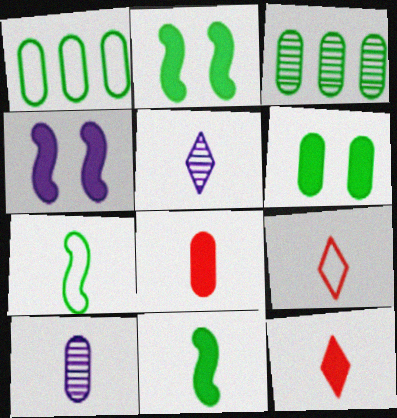[[3, 4, 9], 
[5, 7, 8], 
[7, 10, 12], 
[9, 10, 11]]